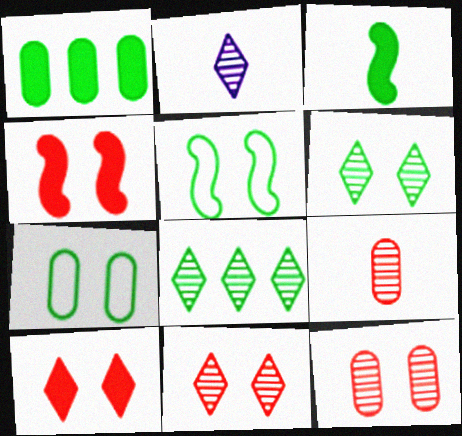[[2, 8, 11], 
[3, 7, 8]]